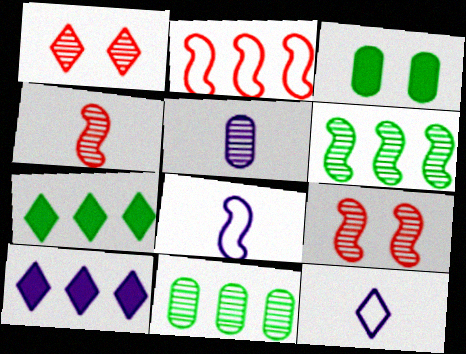[[1, 5, 6], 
[1, 7, 12], 
[2, 10, 11]]